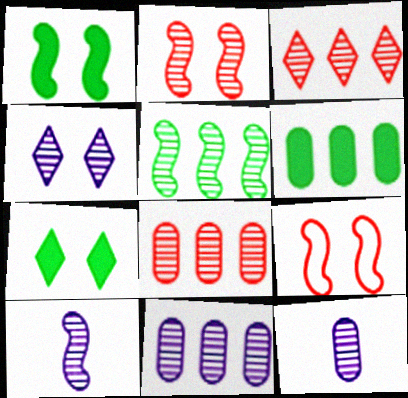[[2, 5, 10], 
[3, 5, 11], 
[4, 10, 11]]